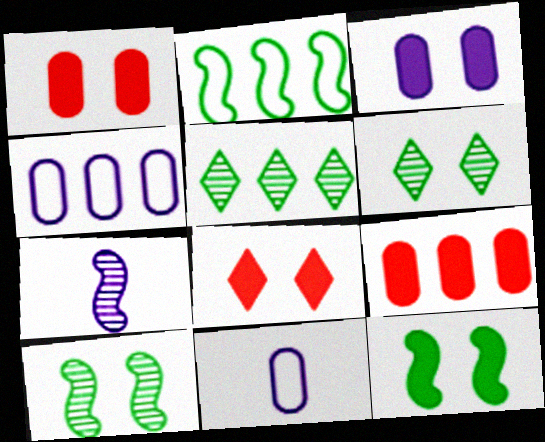[[3, 8, 12]]